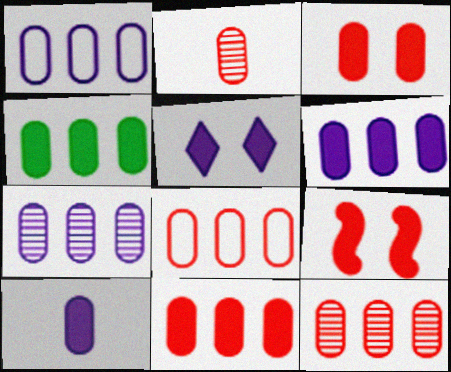[[1, 4, 12], 
[1, 6, 7], 
[2, 3, 8], 
[3, 4, 10], 
[4, 6, 11], 
[4, 7, 8], 
[8, 11, 12]]